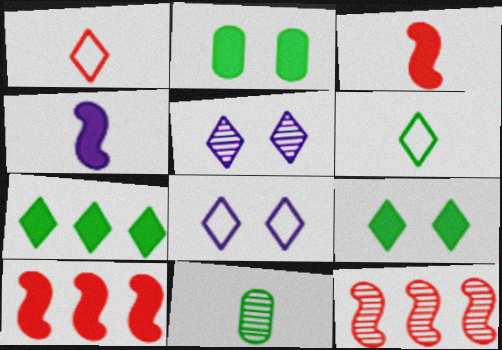[[1, 4, 11], 
[1, 5, 7], 
[5, 11, 12], 
[8, 10, 11]]